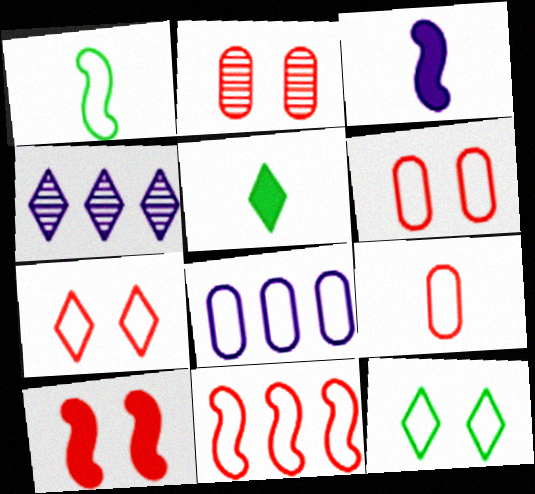[[1, 7, 8], 
[2, 7, 10], 
[4, 5, 7], 
[7, 9, 11]]